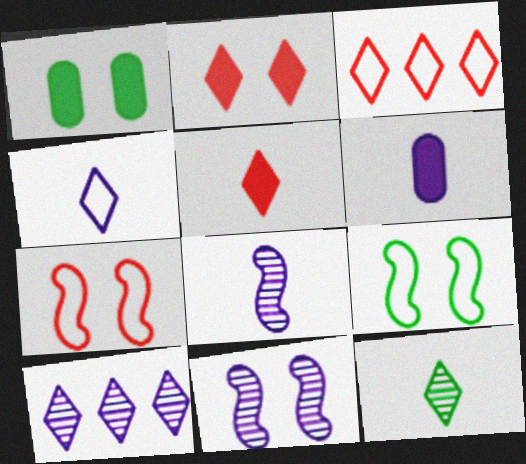[[1, 3, 8], 
[4, 5, 12], 
[4, 6, 8]]